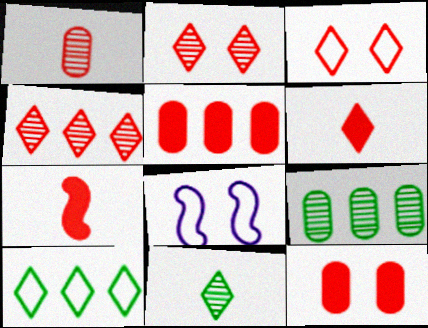[[3, 4, 6], 
[5, 8, 11], 
[6, 8, 9]]